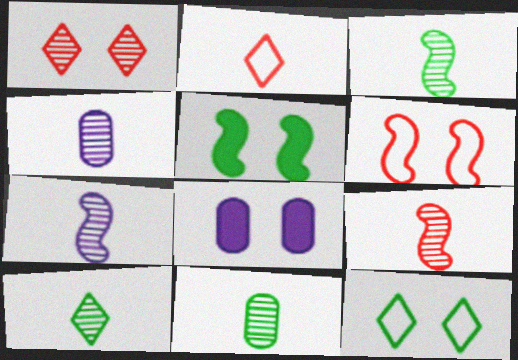[[3, 7, 9], 
[3, 10, 11], 
[4, 9, 10]]